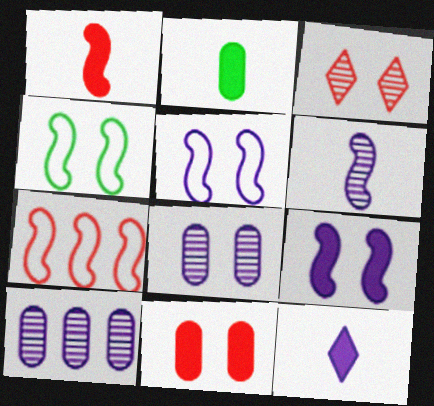[[1, 2, 12], 
[5, 10, 12]]